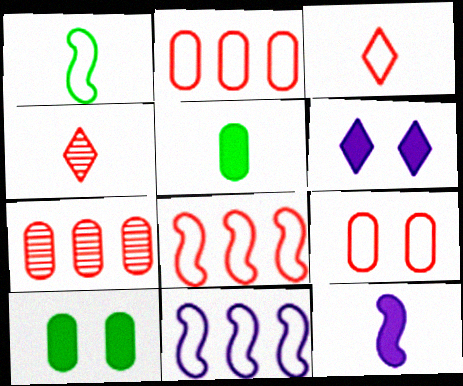[[1, 6, 7], 
[3, 8, 9], 
[4, 10, 11]]